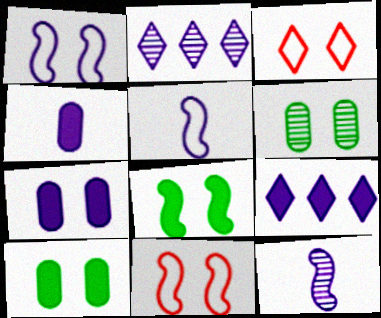[[1, 2, 4], 
[2, 5, 7]]